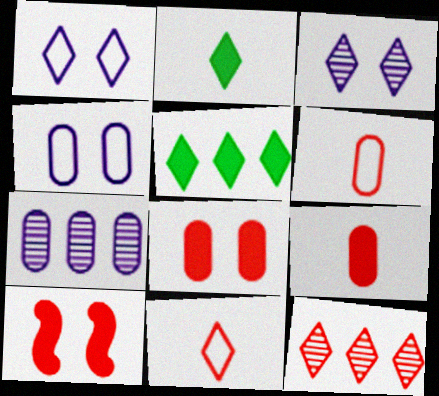[[1, 2, 12], 
[3, 5, 11], 
[6, 10, 12]]